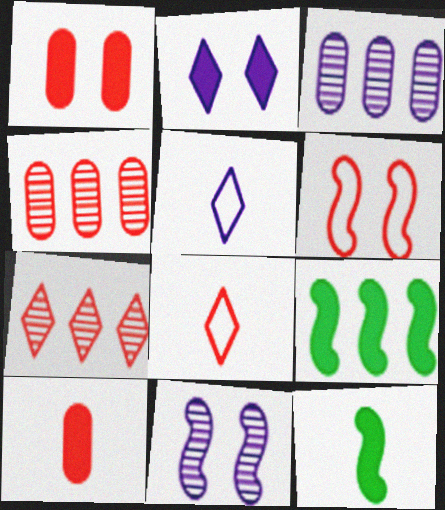[[2, 9, 10], 
[6, 7, 10]]